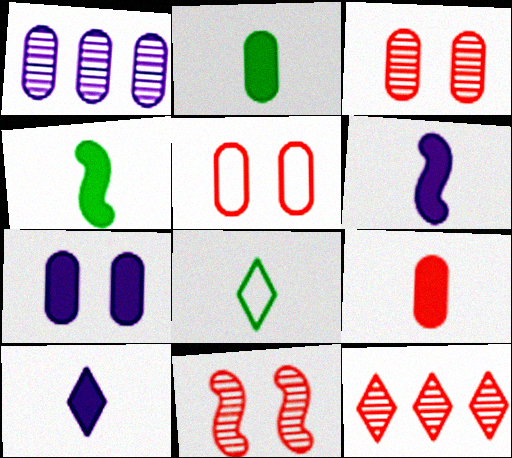[[1, 2, 5], 
[4, 9, 10]]